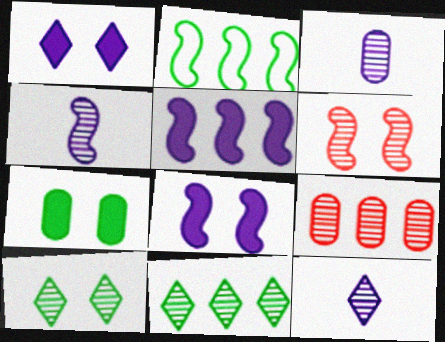[[3, 4, 12], 
[3, 6, 11], 
[4, 9, 10]]